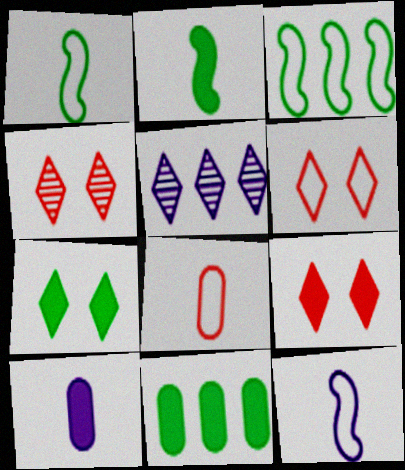[[2, 7, 11], 
[3, 4, 10], 
[4, 6, 9], 
[4, 11, 12]]